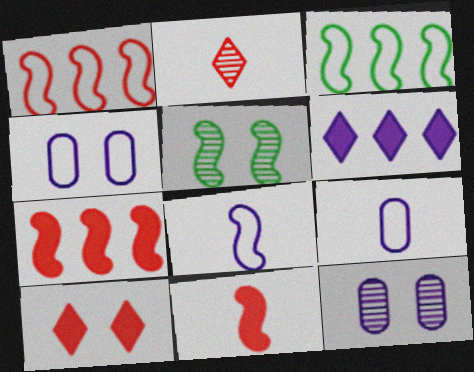[[4, 5, 10], 
[5, 7, 8], 
[6, 8, 12]]